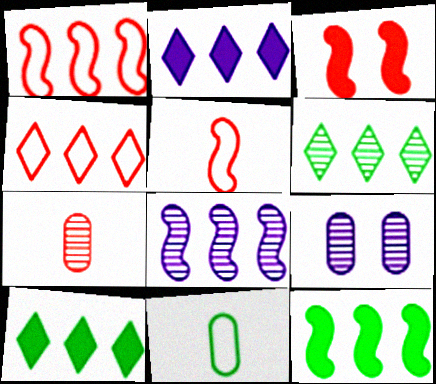[[1, 8, 12], 
[2, 4, 6], 
[3, 4, 7], 
[5, 9, 10]]